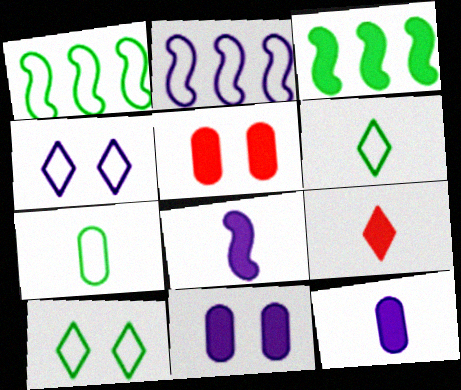[[1, 7, 10], 
[3, 9, 11]]